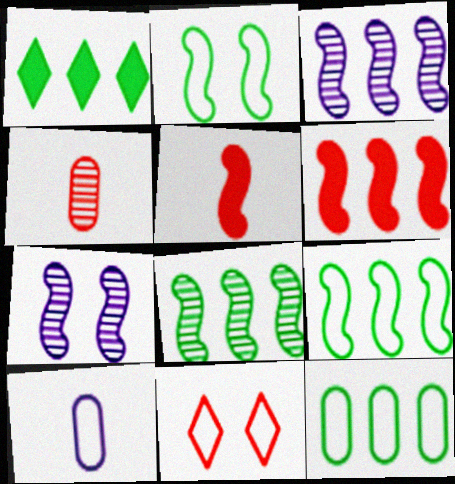[[1, 8, 12], 
[2, 3, 5], 
[3, 6, 9], 
[4, 6, 11], 
[5, 7, 9], 
[9, 10, 11]]